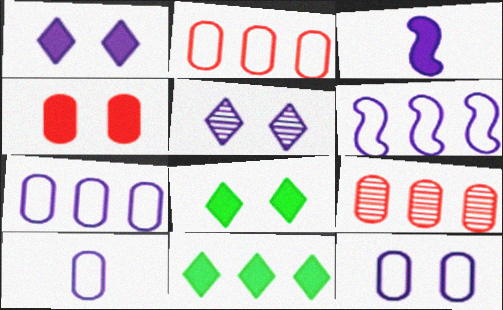[[3, 4, 11], 
[3, 5, 7], 
[6, 9, 11], 
[7, 10, 12]]